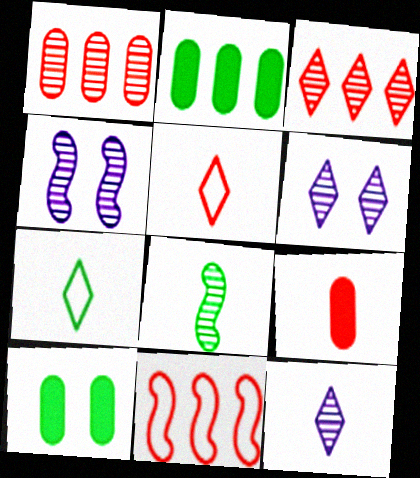[[1, 6, 8], 
[2, 4, 5], 
[10, 11, 12]]